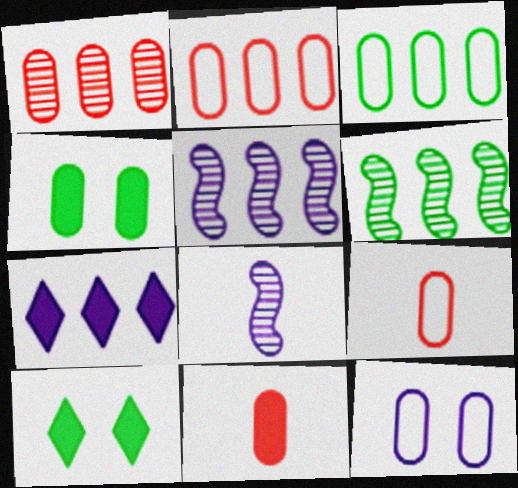[[2, 6, 7], 
[2, 8, 10], 
[3, 9, 12], 
[5, 9, 10], 
[7, 8, 12]]